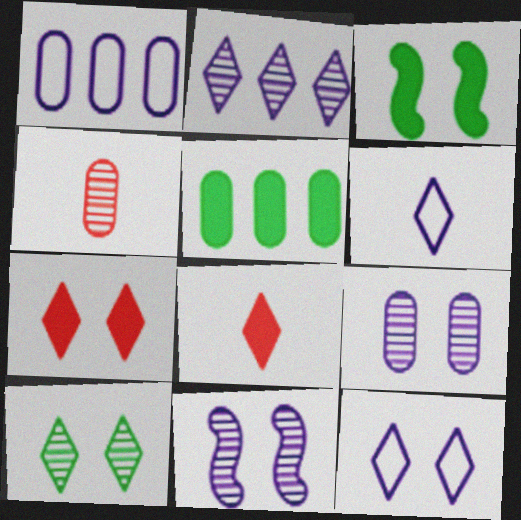[[7, 10, 12]]